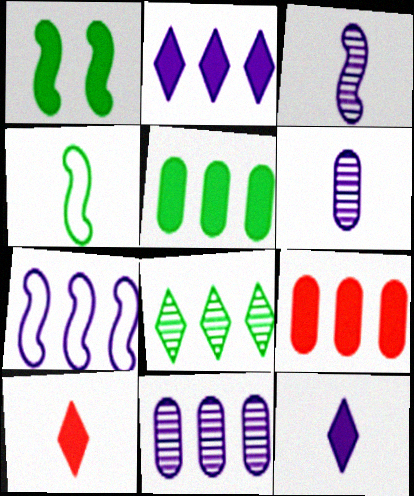[[1, 9, 12], 
[2, 7, 11], 
[4, 6, 10], 
[7, 8, 9]]